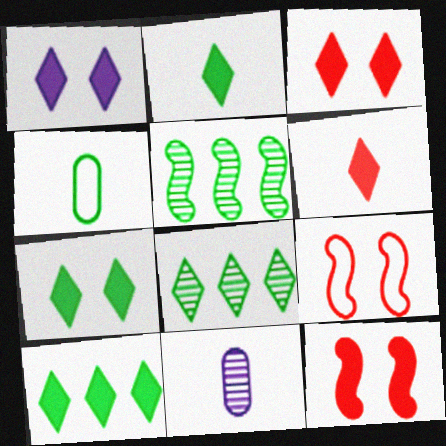[[1, 3, 7], 
[1, 6, 10], 
[2, 7, 10], 
[4, 5, 7], 
[9, 10, 11]]